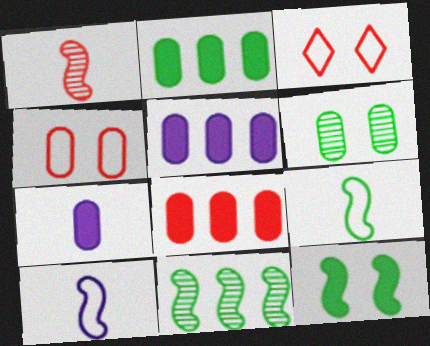[[1, 3, 8], 
[2, 5, 8], 
[3, 7, 11], 
[9, 11, 12]]